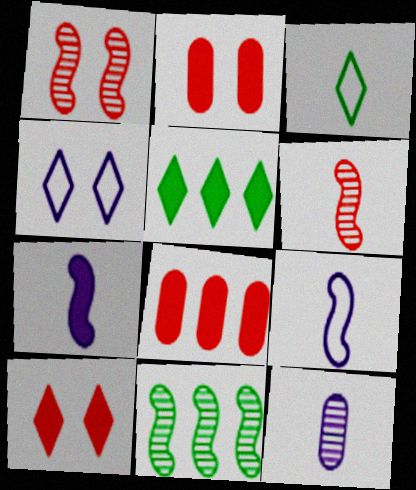[[2, 5, 7]]